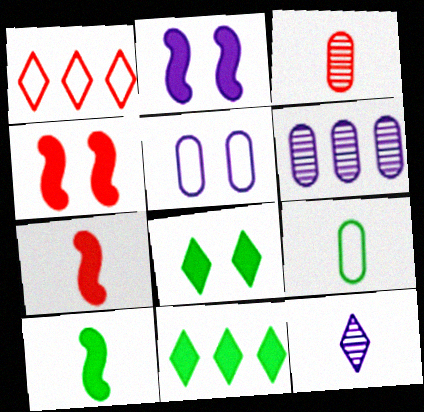[[1, 3, 4], 
[1, 8, 12], 
[7, 9, 12]]